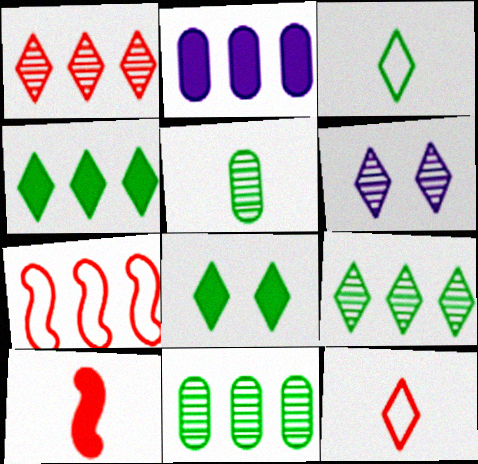[[2, 7, 9], 
[2, 8, 10], 
[3, 8, 9], 
[4, 6, 12]]